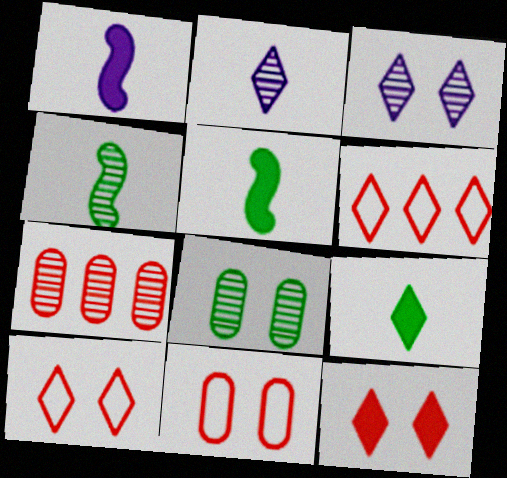[[1, 6, 8], 
[3, 4, 7], 
[3, 6, 9]]